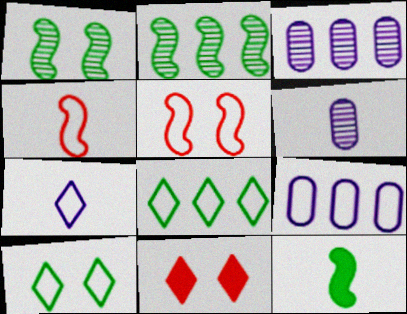[[4, 9, 10]]